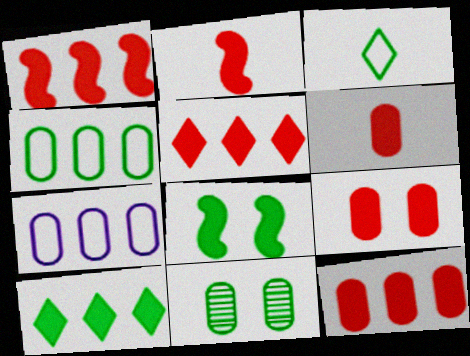[[1, 5, 12], 
[2, 5, 9], 
[6, 7, 11], 
[6, 9, 12]]